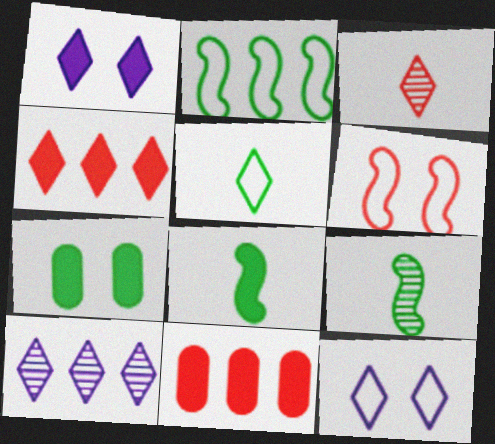[[1, 8, 11], 
[2, 10, 11], 
[3, 6, 11], 
[9, 11, 12]]